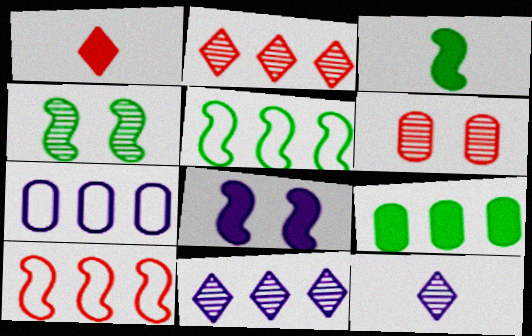[[1, 4, 7], 
[1, 6, 10], 
[1, 8, 9], 
[3, 4, 5], 
[7, 8, 12], 
[9, 10, 11]]